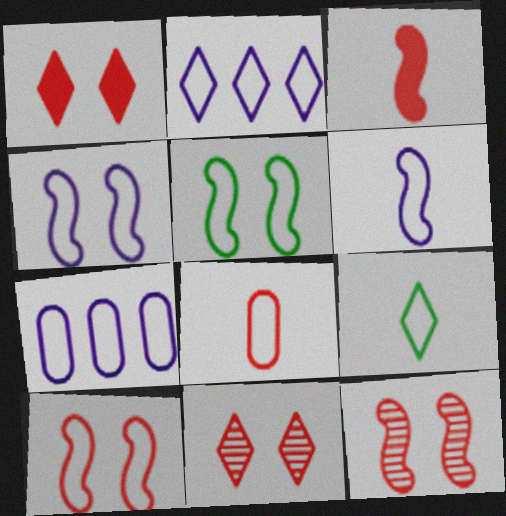[[2, 5, 8], 
[4, 5, 10], 
[6, 8, 9], 
[7, 9, 10]]